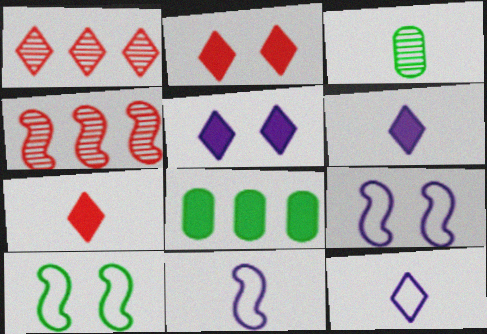[[3, 7, 11]]